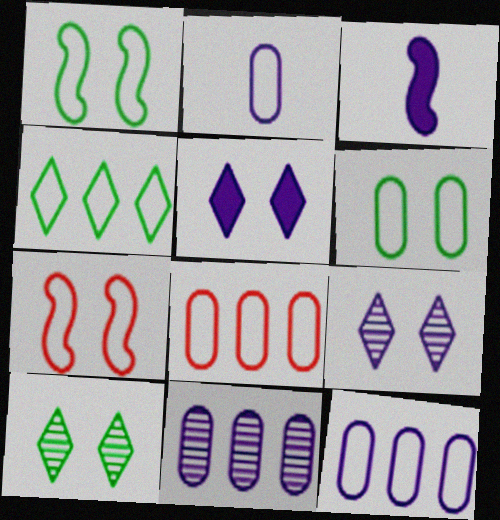[[2, 4, 7], 
[2, 6, 8], 
[3, 8, 10], 
[3, 9, 12]]